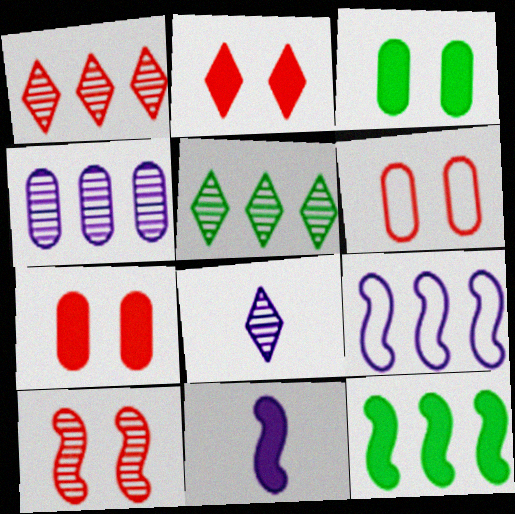[[2, 6, 10], 
[5, 6, 11], 
[6, 8, 12]]